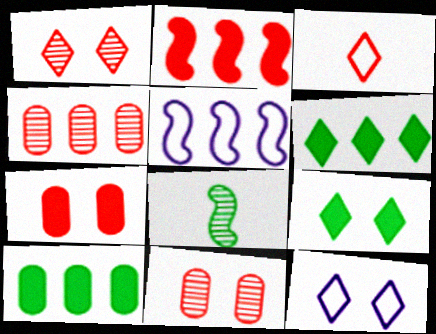[[1, 9, 12], 
[2, 3, 11], 
[4, 5, 6]]